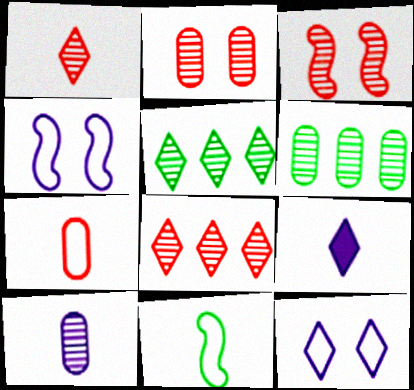[[2, 6, 10], 
[3, 5, 10]]